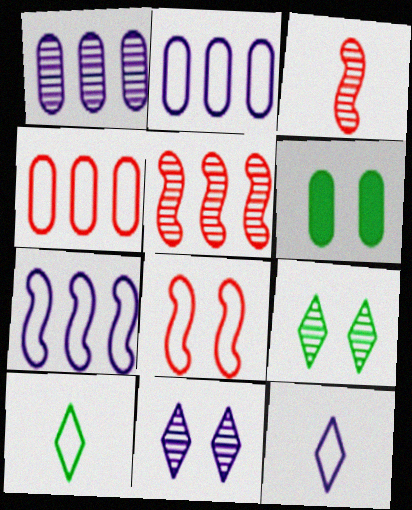[[1, 3, 9], 
[2, 8, 10], 
[5, 6, 12], 
[6, 8, 11]]